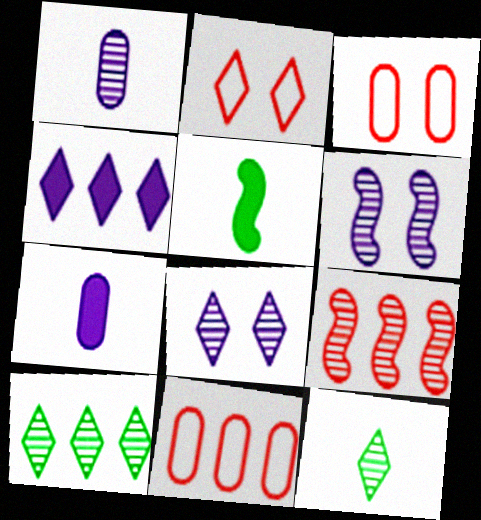[[2, 4, 12], 
[5, 8, 11]]